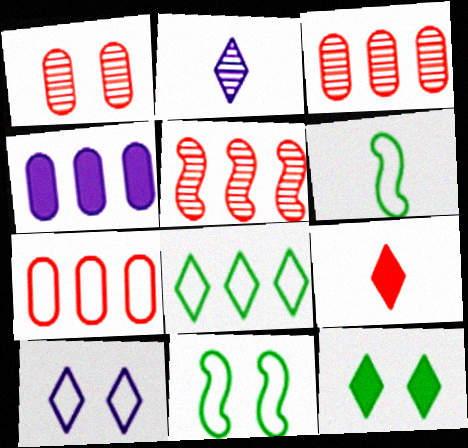[[4, 5, 8], 
[6, 7, 10]]